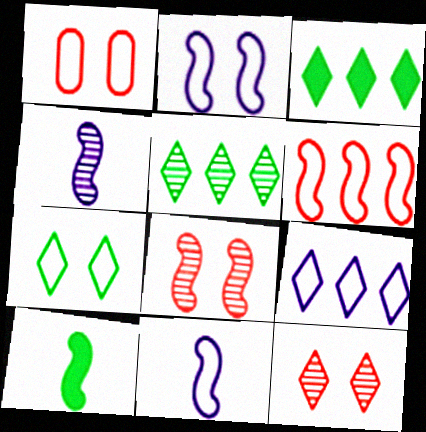[[1, 2, 7], 
[1, 3, 4]]